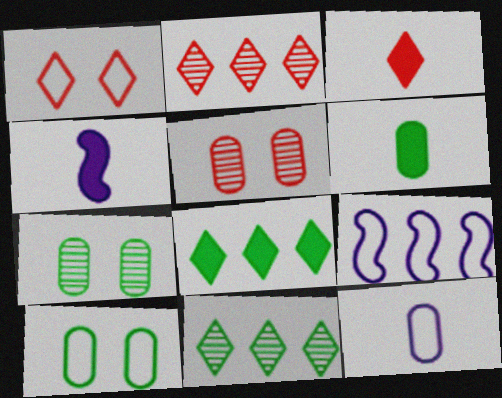[[1, 2, 3], 
[2, 4, 10], 
[3, 4, 6], 
[3, 7, 9]]